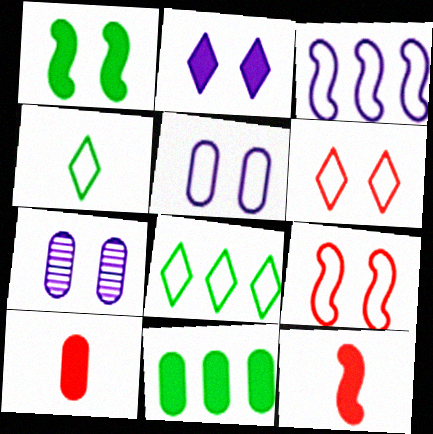[[1, 6, 7], 
[2, 11, 12], 
[7, 8, 12]]